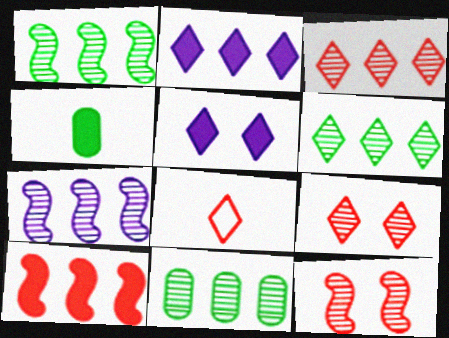[[1, 6, 11], 
[3, 7, 11], 
[4, 5, 10], 
[5, 6, 8]]